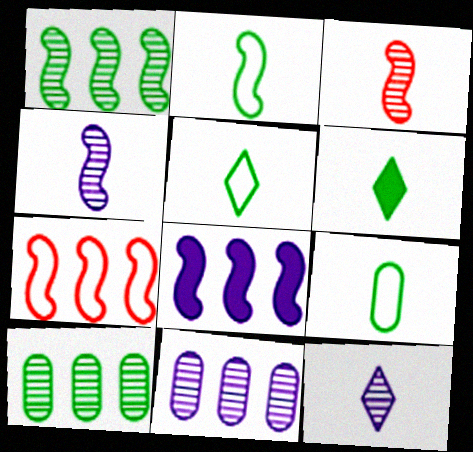[[1, 7, 8], 
[2, 5, 9]]